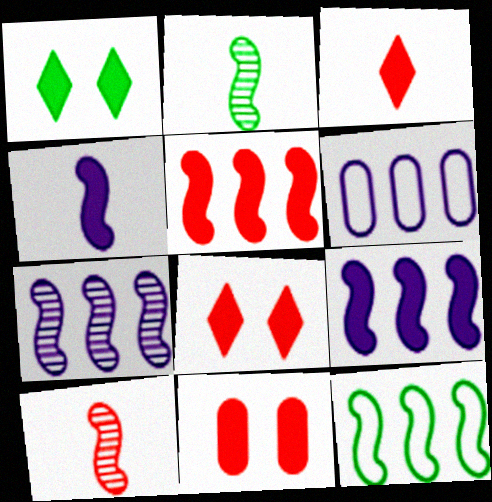[[1, 6, 10], 
[2, 6, 8], 
[3, 5, 11], 
[5, 7, 12]]